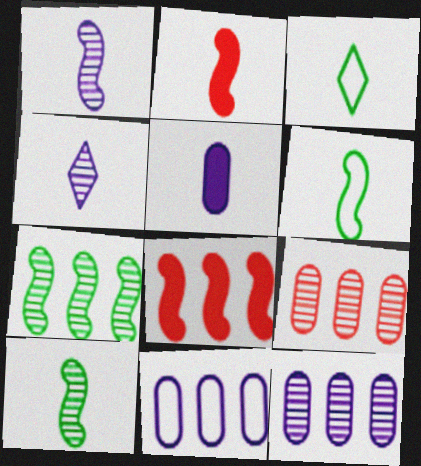[[1, 2, 6]]